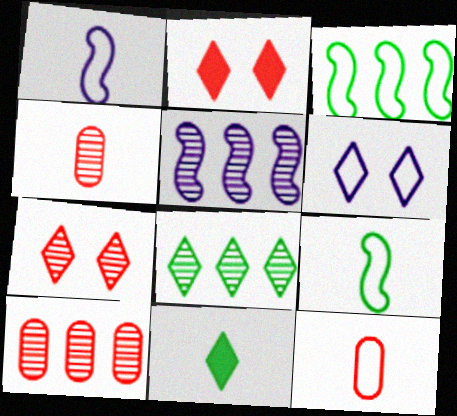[[1, 4, 11], 
[3, 6, 12], 
[5, 8, 10]]